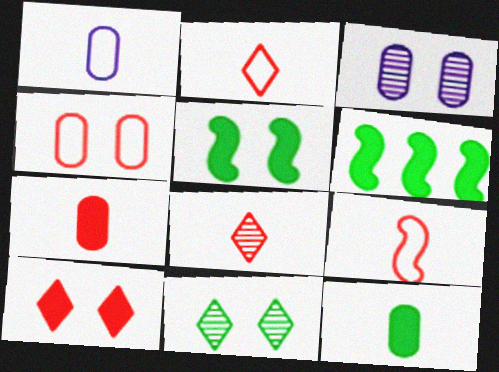[[2, 3, 6], 
[7, 8, 9]]